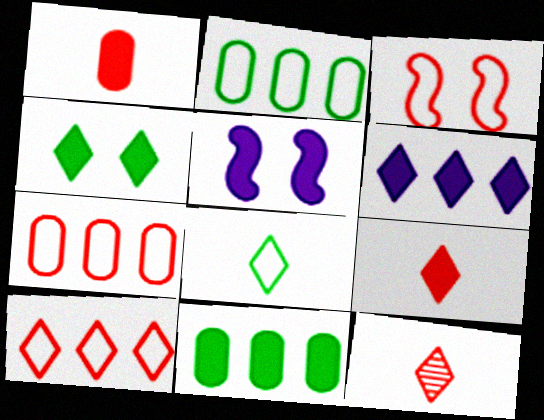[[2, 5, 12], 
[4, 6, 9], 
[5, 9, 11]]